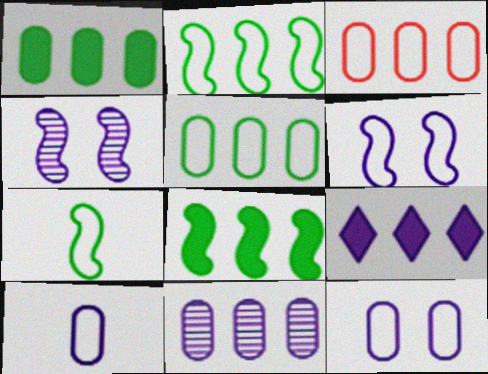[[1, 3, 11], 
[4, 9, 10]]